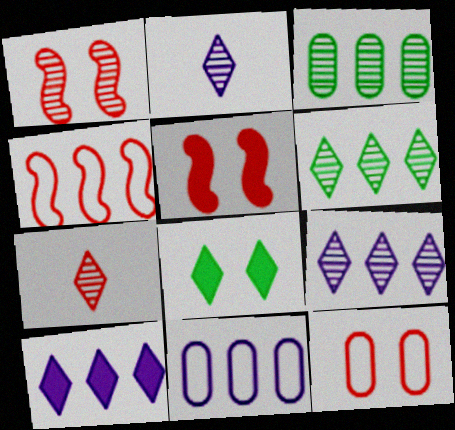[[1, 2, 3], 
[3, 4, 10]]